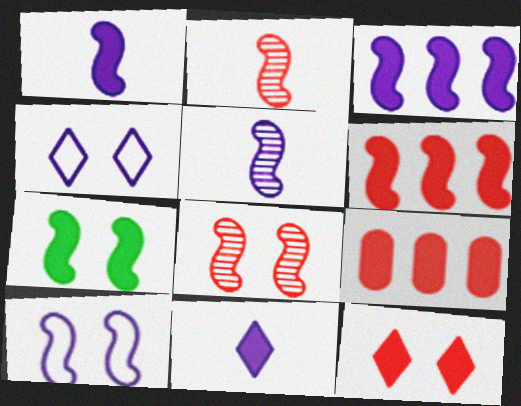[[1, 6, 7], 
[3, 5, 10], 
[7, 8, 10], 
[7, 9, 11]]